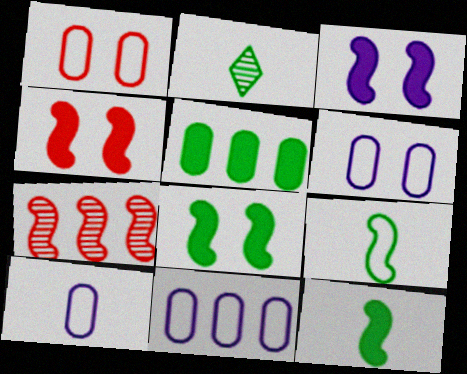[[2, 4, 11], 
[3, 4, 8], 
[3, 7, 9], 
[6, 10, 11]]